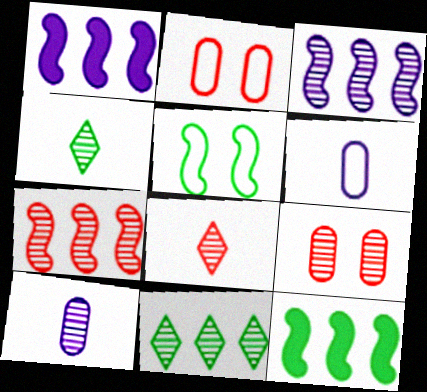[[1, 2, 4], 
[3, 4, 9], 
[7, 8, 9]]